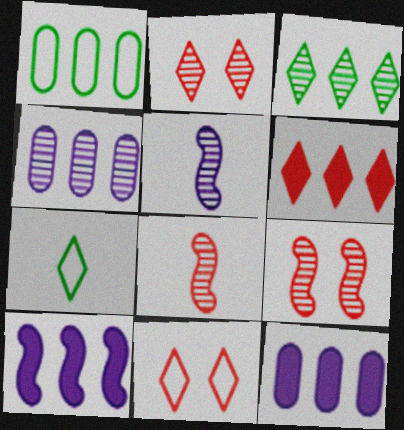[[7, 9, 12]]